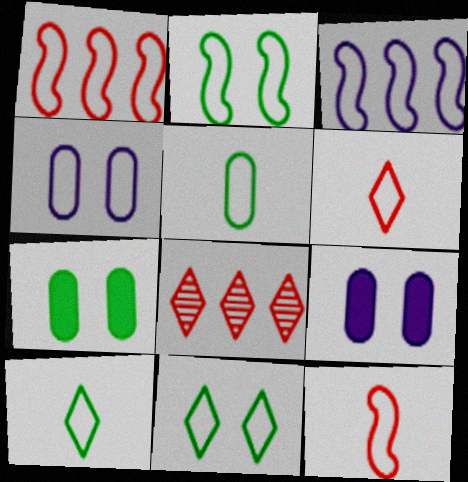[[1, 4, 10], 
[2, 3, 12]]